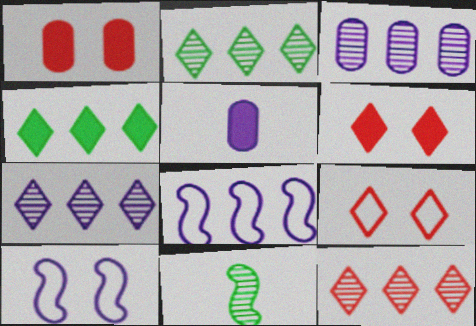[[2, 7, 12], 
[5, 7, 10]]